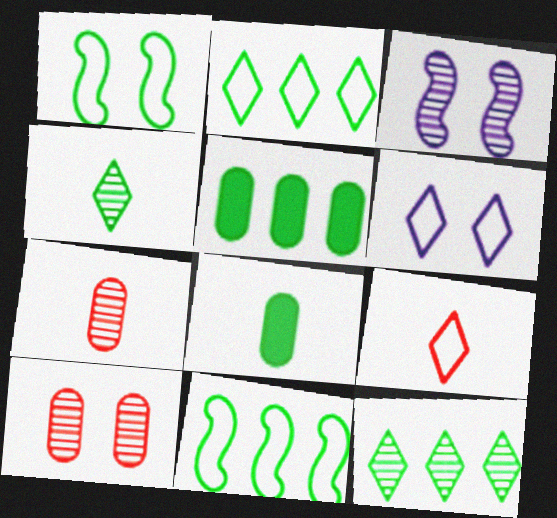[[1, 4, 5], 
[1, 8, 12], 
[2, 6, 9], 
[3, 5, 9], 
[3, 7, 12], 
[5, 11, 12]]